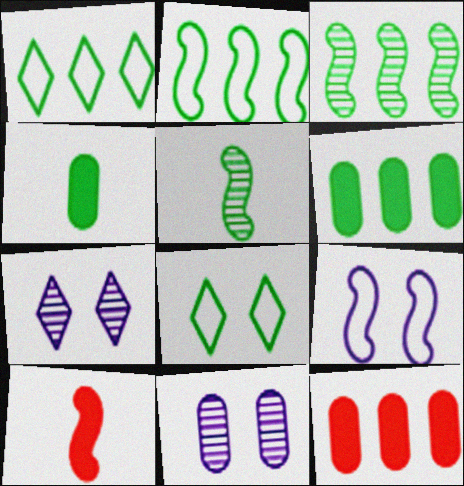[[1, 3, 6], 
[1, 10, 11], 
[3, 4, 8], 
[3, 9, 10], 
[5, 6, 8]]